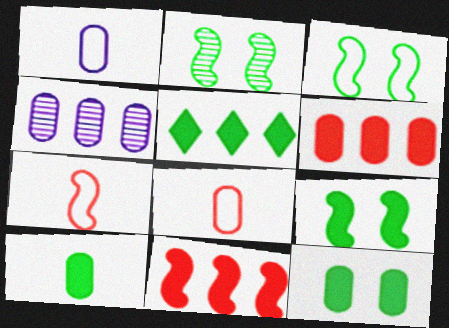[[2, 3, 9], 
[4, 8, 12], 
[5, 9, 10]]